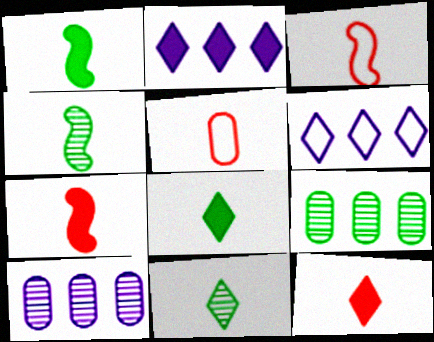[]